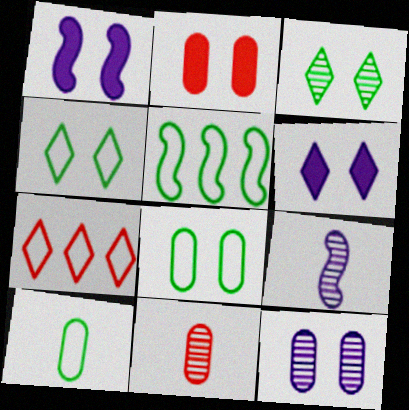[[2, 8, 12], 
[4, 5, 10], 
[5, 6, 11]]